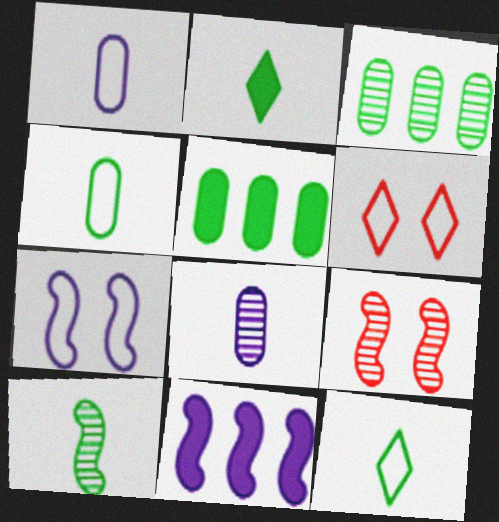[[2, 4, 10]]